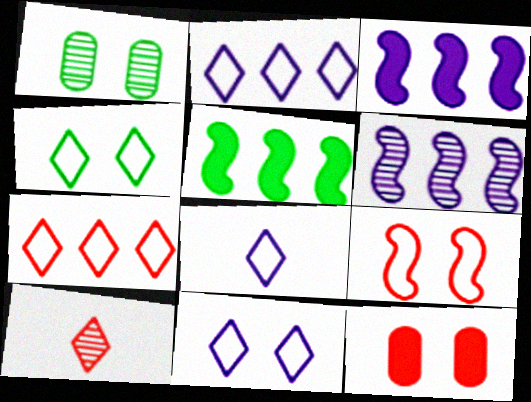[[1, 6, 10], 
[2, 8, 11], 
[4, 7, 8]]